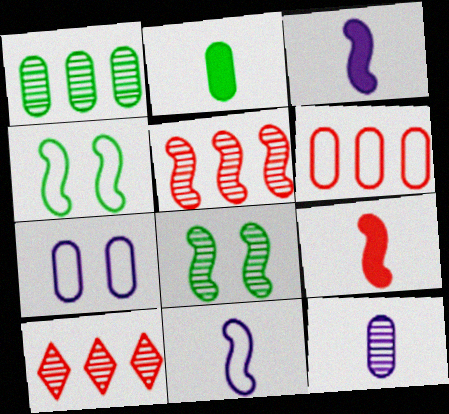[[3, 4, 5], 
[8, 10, 12]]